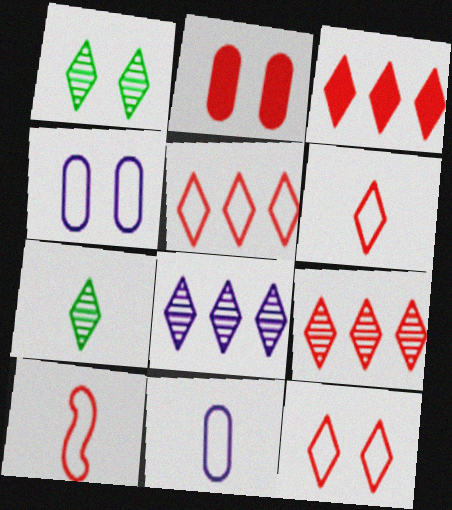[[2, 9, 10], 
[3, 5, 9], 
[5, 6, 12]]